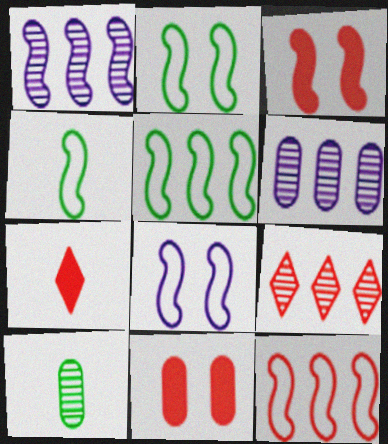[[1, 3, 4], 
[2, 4, 5], 
[2, 6, 7], 
[4, 8, 12]]